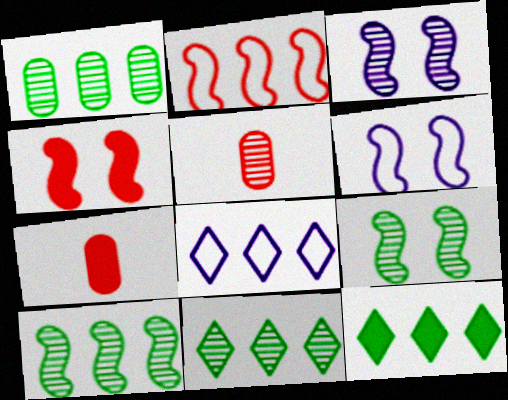[[1, 10, 11], 
[3, 5, 11], 
[4, 6, 9], 
[5, 6, 12], 
[6, 7, 11], 
[7, 8, 9]]